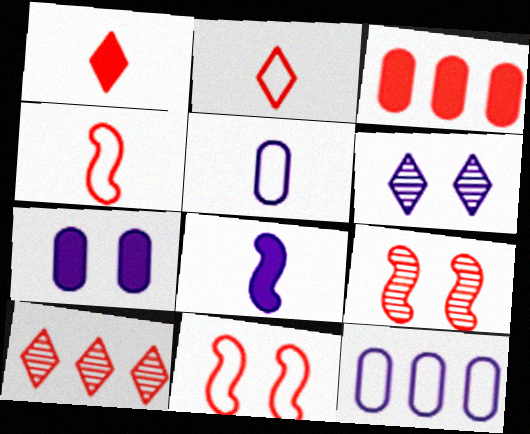[[2, 3, 9], 
[6, 8, 12]]